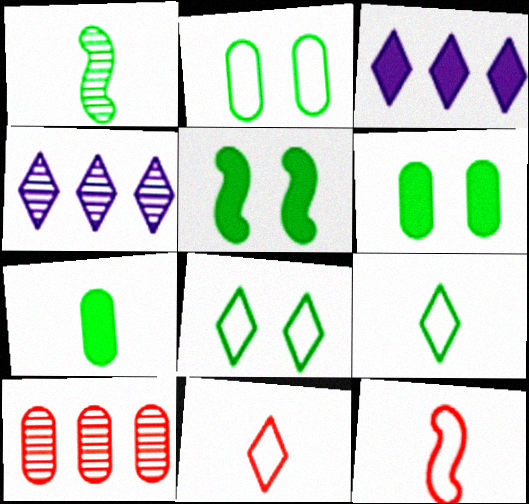[[1, 7, 9], 
[4, 6, 12]]